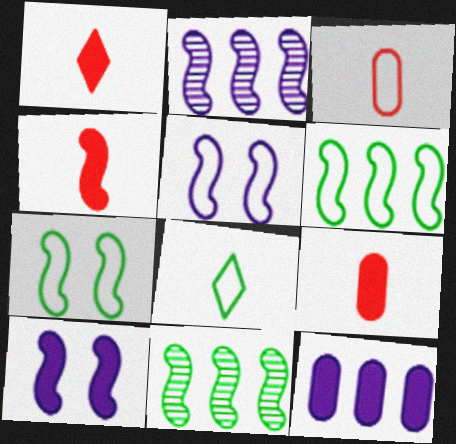[[1, 4, 9], 
[2, 4, 7], 
[4, 5, 11]]